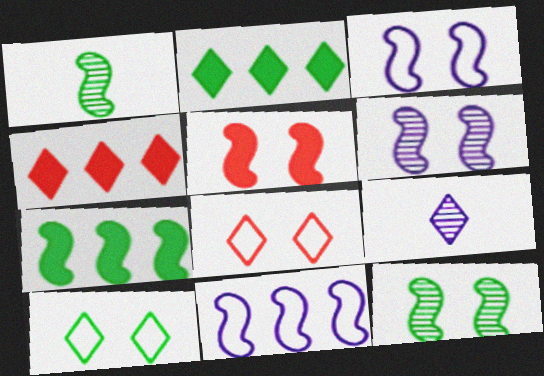[[1, 5, 11], 
[2, 8, 9], 
[3, 5, 12], 
[4, 9, 10]]